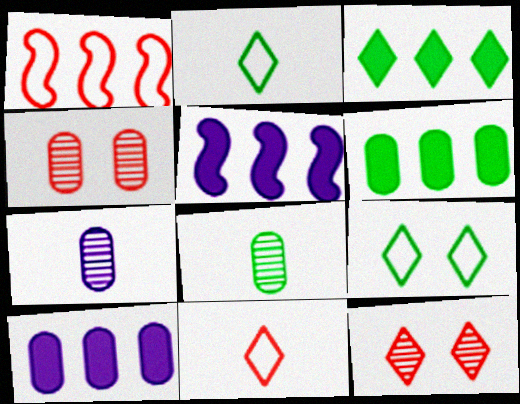[[2, 4, 5]]